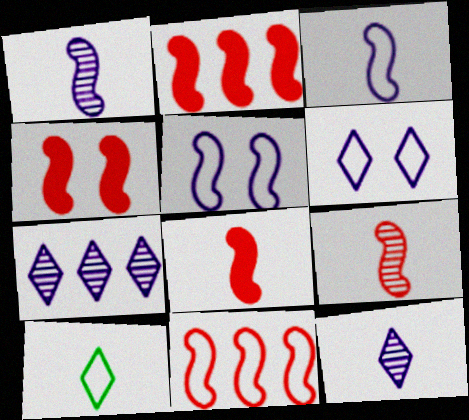[[2, 4, 8], 
[4, 9, 11]]